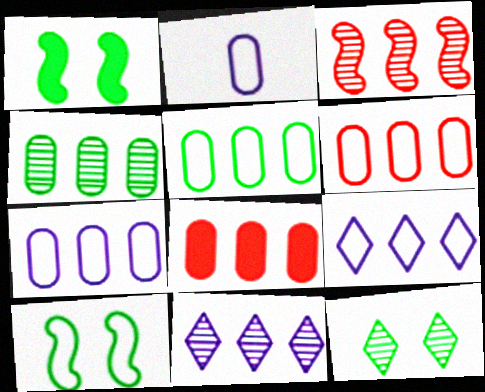[[3, 4, 11], 
[4, 7, 8], 
[5, 6, 7]]